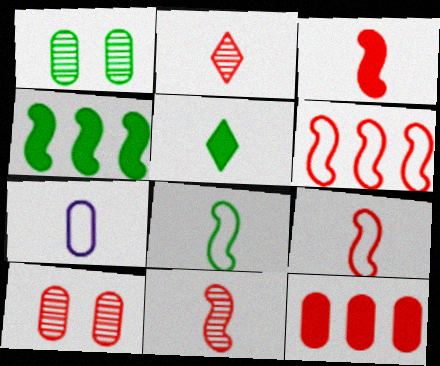[[1, 7, 12], 
[3, 9, 11], 
[5, 7, 11]]